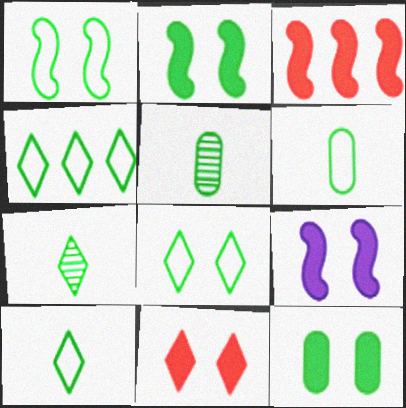[[1, 4, 6], 
[2, 4, 5], 
[4, 8, 10], 
[9, 11, 12]]